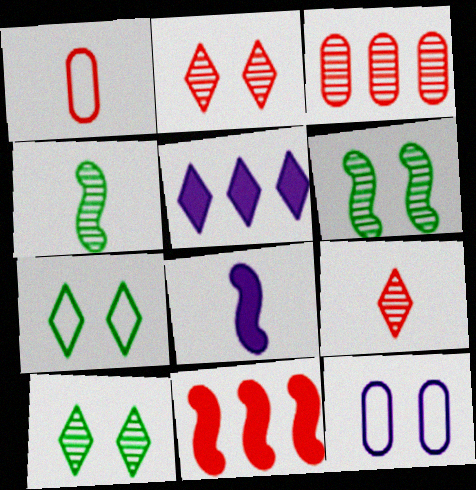[[1, 2, 11], 
[1, 5, 6], 
[3, 7, 8], 
[5, 7, 9]]